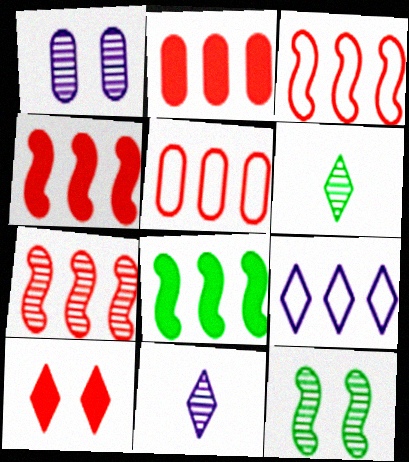[[1, 6, 7], 
[3, 4, 7], 
[6, 9, 10]]